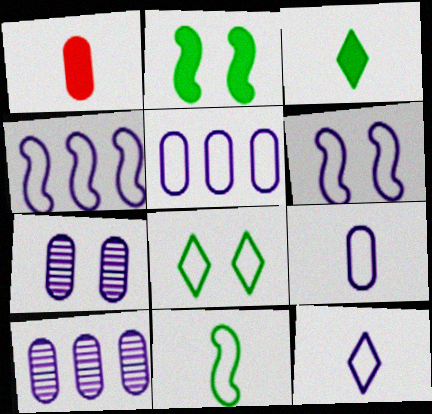[[5, 6, 12]]